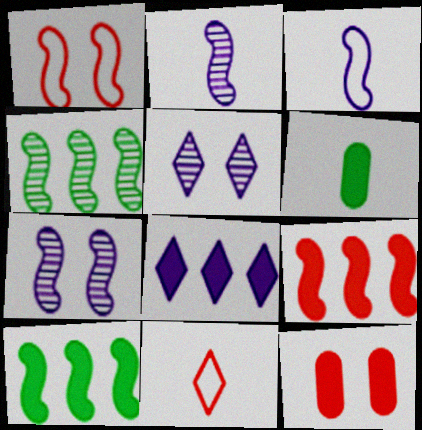[[1, 2, 10], 
[2, 6, 11]]